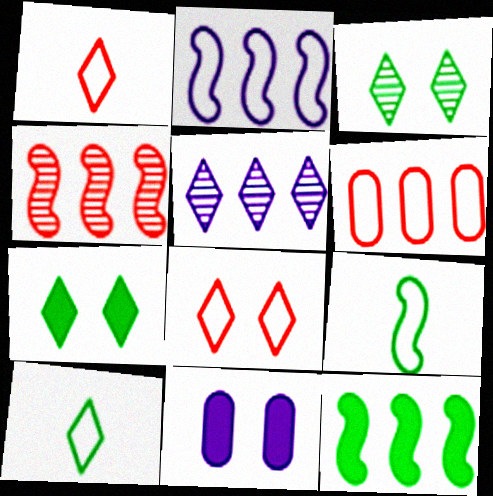[[1, 5, 7], 
[2, 4, 12], 
[4, 10, 11], 
[5, 6, 12]]